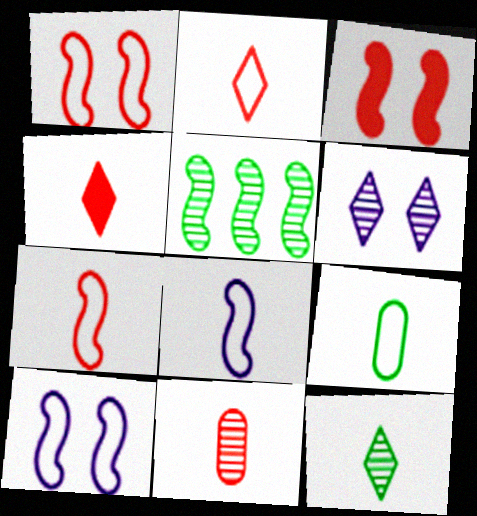[[2, 8, 9], 
[3, 5, 8], 
[4, 7, 11], 
[5, 6, 11]]